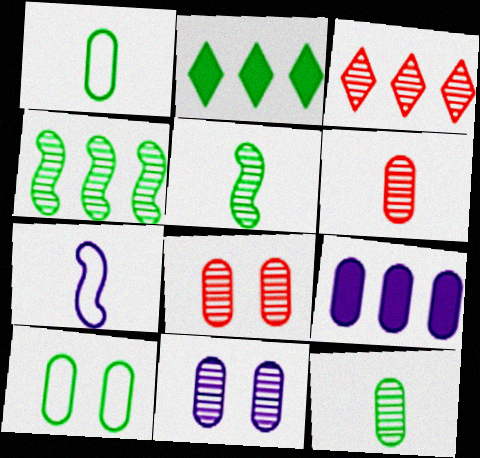[[1, 8, 9], 
[2, 5, 10], 
[2, 7, 8], 
[3, 5, 11], 
[6, 9, 10]]